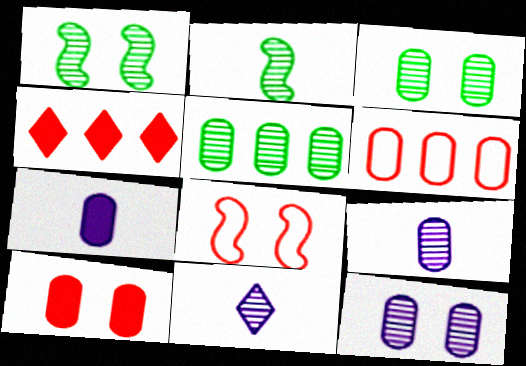[[3, 6, 7]]